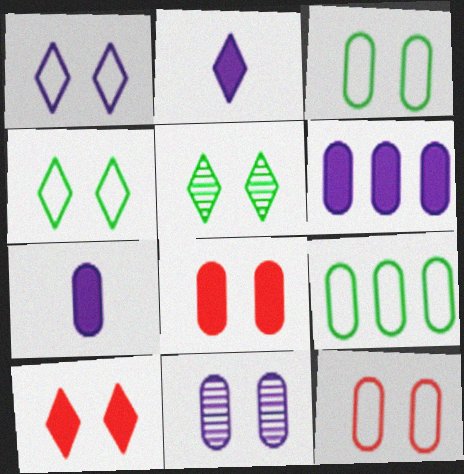[[1, 5, 10], 
[3, 8, 11]]